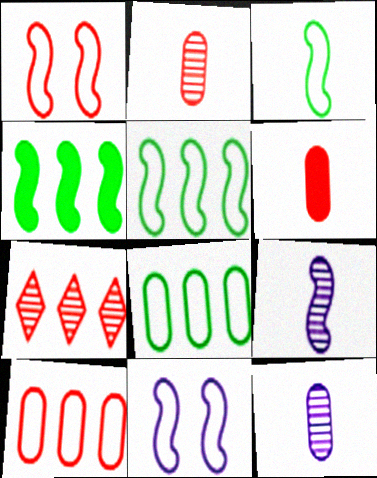[[1, 4, 9], 
[1, 6, 7]]